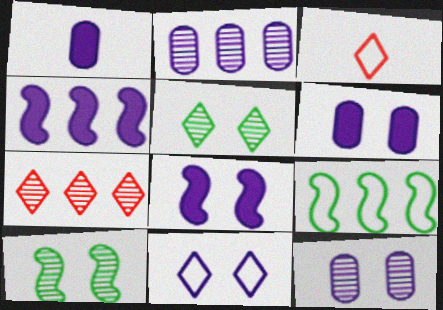[[8, 11, 12]]